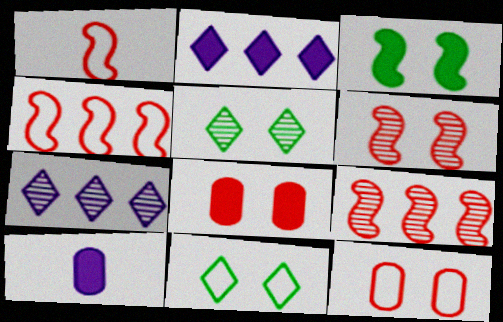[[4, 5, 10], 
[9, 10, 11]]